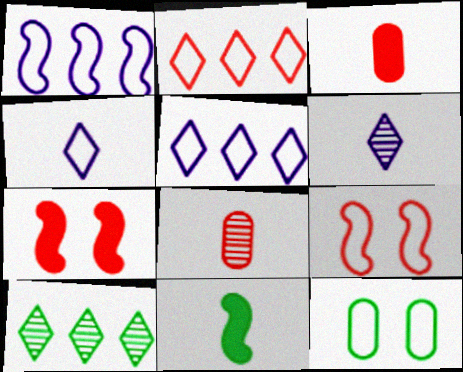[[2, 7, 8], 
[4, 8, 11], 
[10, 11, 12]]